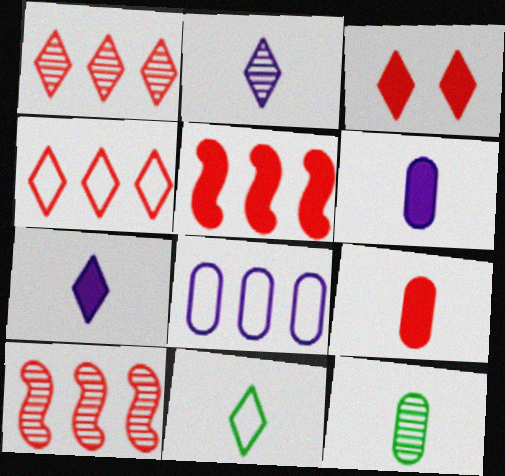[[3, 5, 9]]